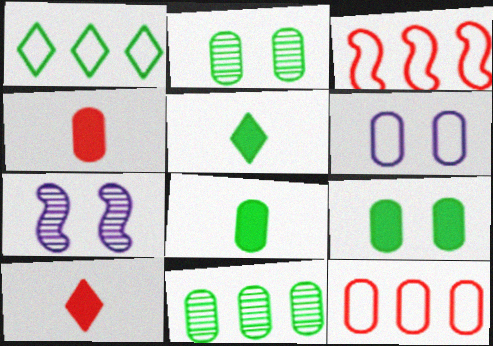[[1, 4, 7], 
[4, 6, 11], 
[5, 7, 12]]